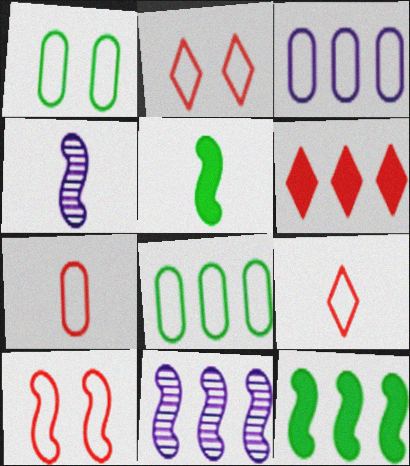[[1, 3, 7], 
[1, 4, 6], 
[4, 10, 12], 
[5, 10, 11], 
[6, 8, 11]]